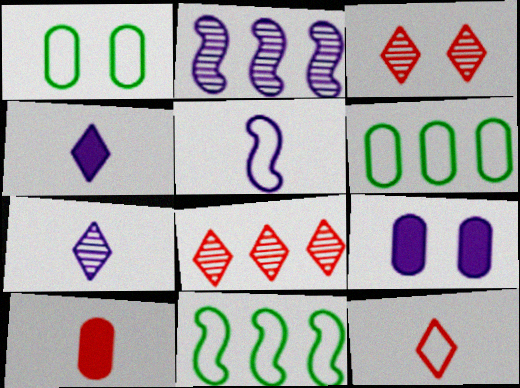[]